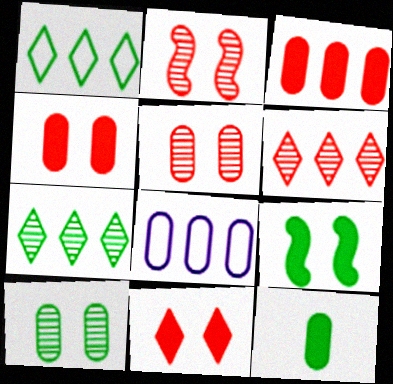[[5, 8, 12]]